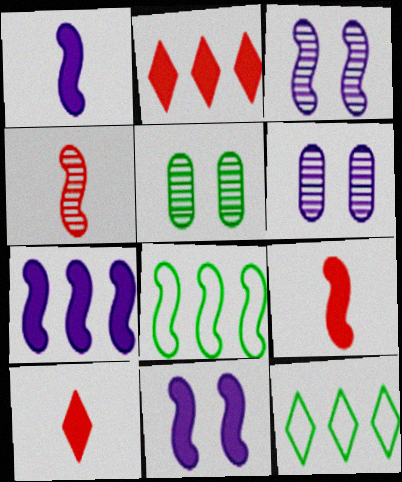[[1, 7, 11], 
[3, 8, 9], 
[4, 8, 11], 
[6, 8, 10], 
[6, 9, 12]]